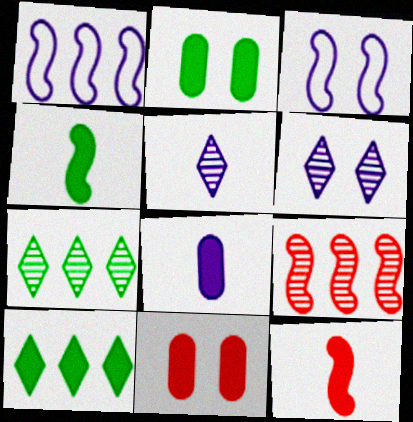[[1, 6, 8], 
[2, 4, 10], 
[3, 4, 9]]